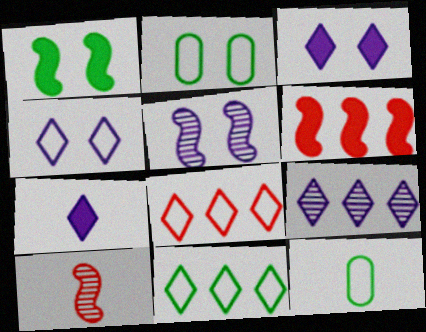[[4, 7, 9], 
[7, 10, 12]]